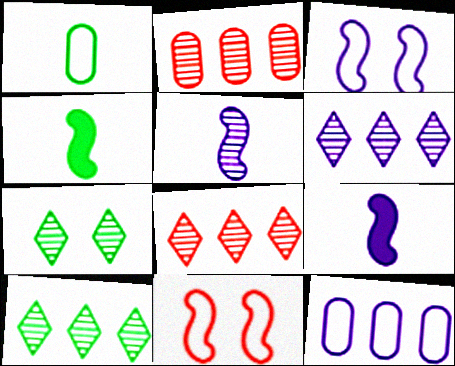[[2, 5, 7], 
[6, 8, 10]]